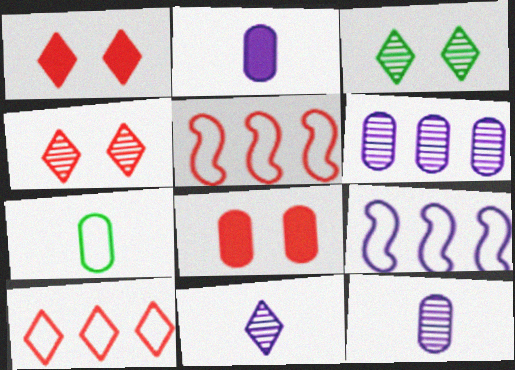[[2, 3, 5], 
[6, 7, 8]]